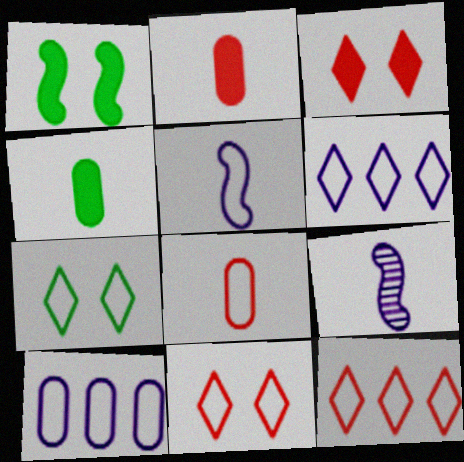[]